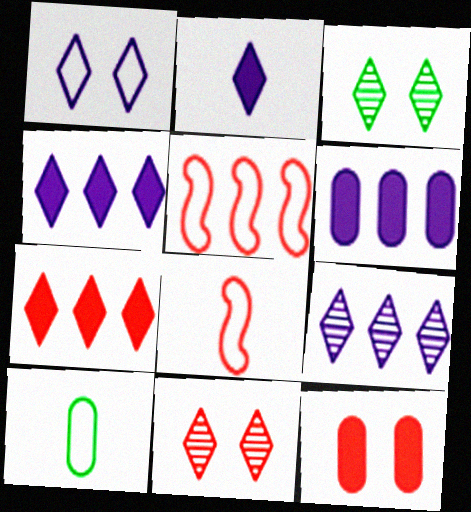[[1, 2, 9], 
[1, 5, 10], 
[3, 6, 8]]